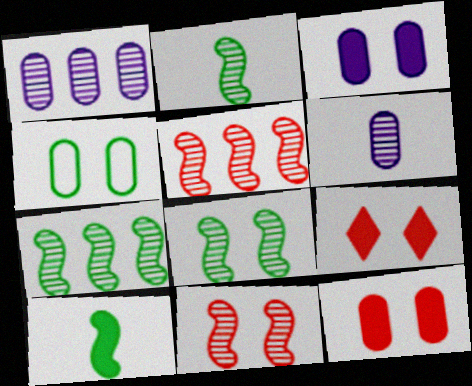[[2, 7, 8]]